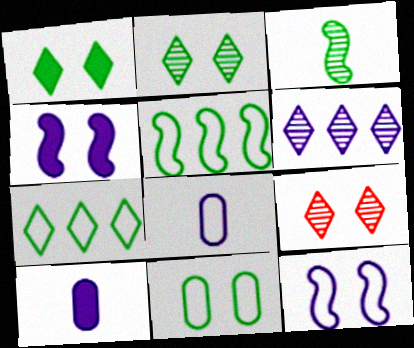[[4, 6, 8], 
[4, 9, 11], 
[5, 9, 10], 
[6, 10, 12]]